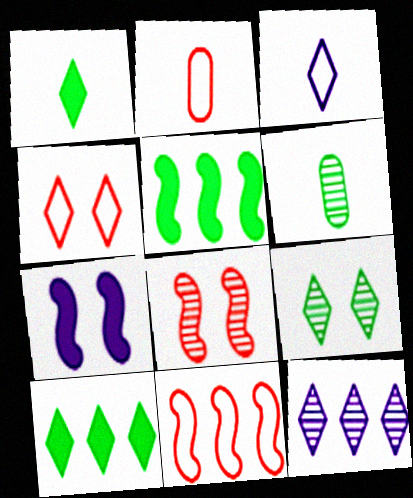[[1, 4, 12], 
[2, 4, 11], 
[6, 8, 12]]